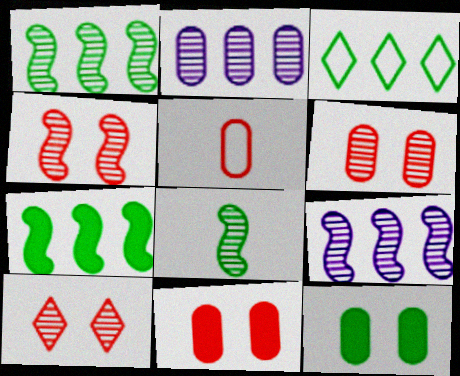[[2, 5, 12], 
[2, 8, 10], 
[3, 8, 12], 
[4, 6, 10], 
[4, 8, 9]]